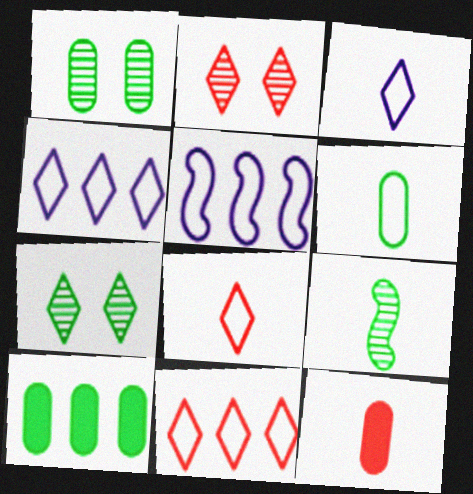[[1, 6, 10], 
[3, 9, 12], 
[5, 7, 12]]